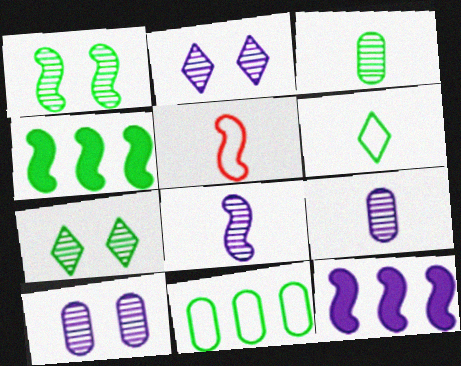[[1, 5, 12]]